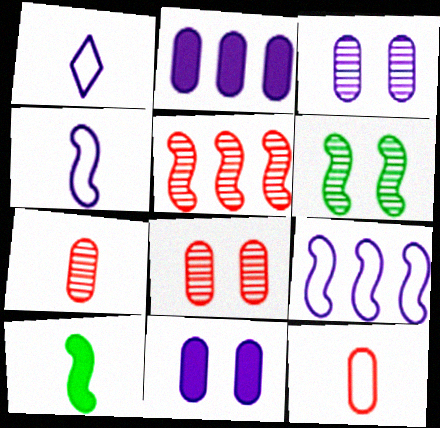[[1, 7, 10]]